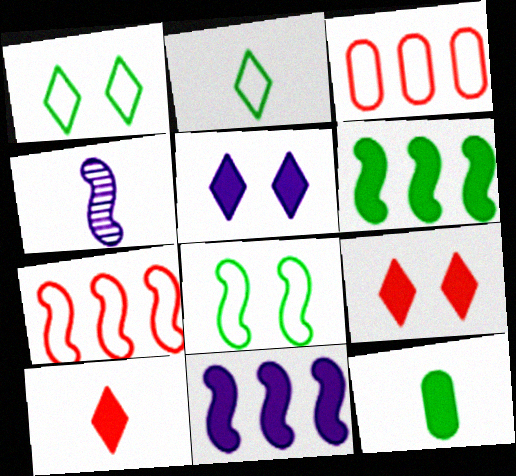[[9, 11, 12]]